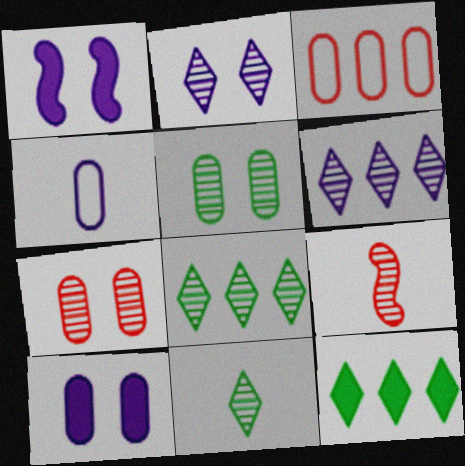[[1, 3, 11], 
[1, 4, 6], 
[5, 6, 9]]